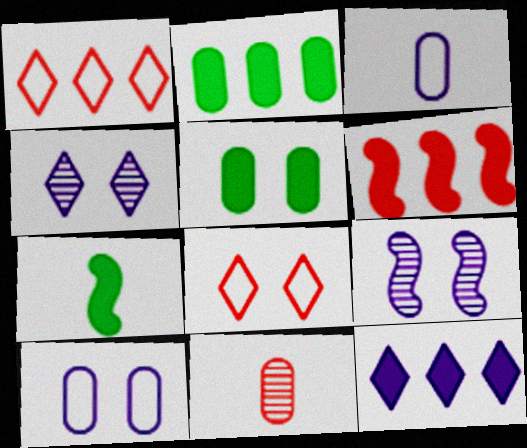[[2, 6, 12], 
[2, 10, 11], 
[3, 9, 12], 
[5, 8, 9], 
[6, 8, 11]]